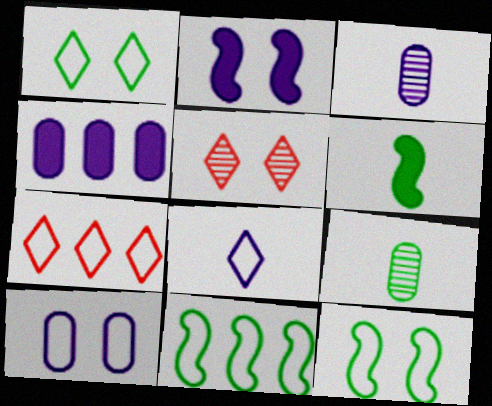[[1, 7, 8], 
[2, 7, 9], 
[3, 4, 10]]